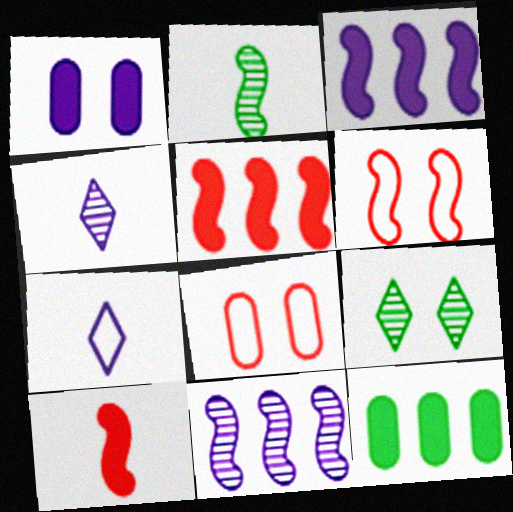[[1, 6, 9], 
[1, 7, 11], 
[2, 3, 6], 
[4, 6, 12]]